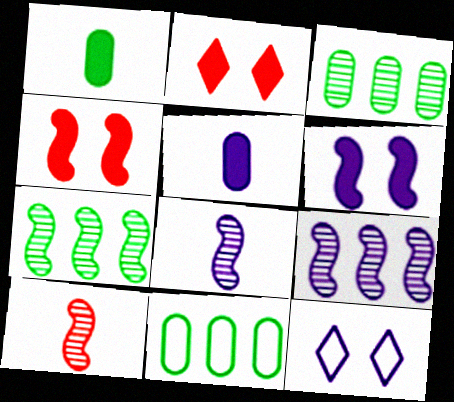[[2, 8, 11], 
[5, 9, 12]]